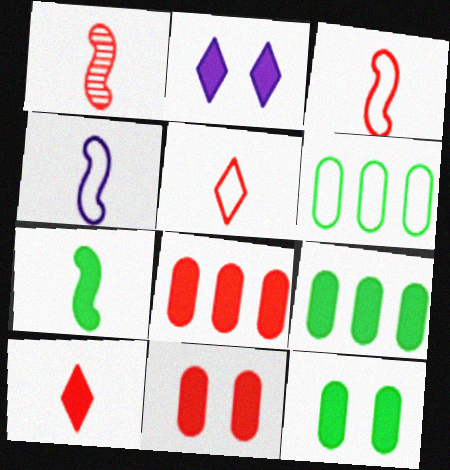[[1, 2, 6], 
[1, 4, 7], 
[2, 7, 8]]